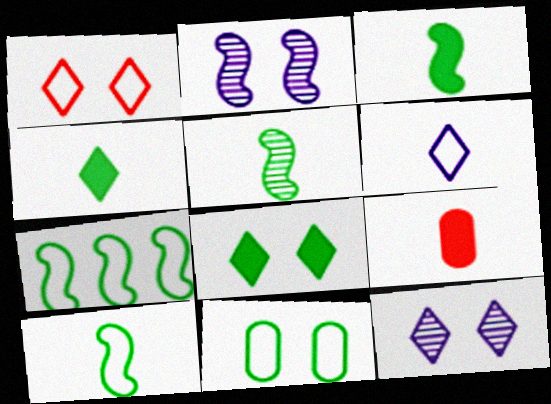[[1, 8, 12], 
[3, 5, 10], 
[5, 6, 9], 
[7, 9, 12]]